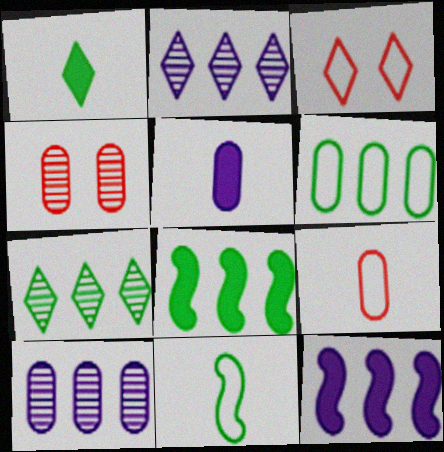[[1, 2, 3], 
[4, 5, 6], 
[6, 7, 8]]